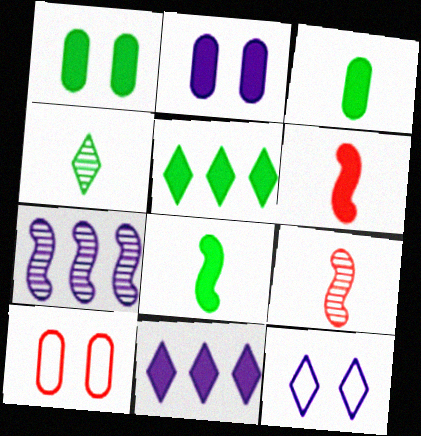[[1, 5, 8], 
[1, 6, 11], 
[2, 5, 6]]